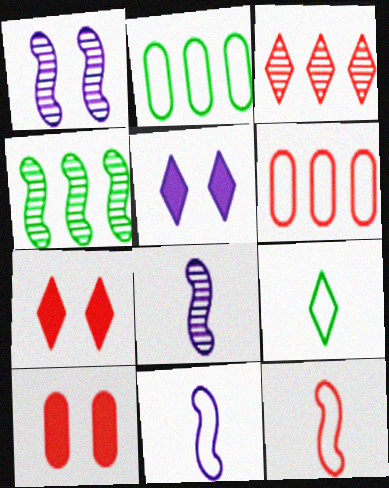[[2, 7, 8], 
[3, 5, 9], 
[3, 10, 12]]